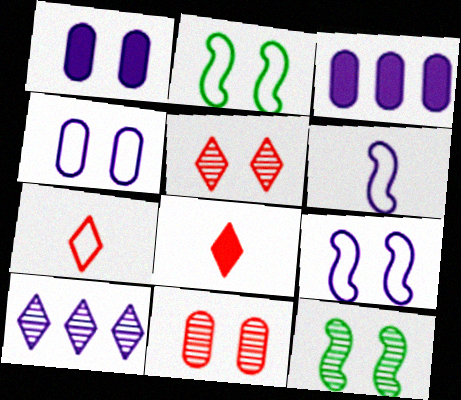[[1, 2, 5], 
[1, 6, 10], 
[3, 7, 12]]